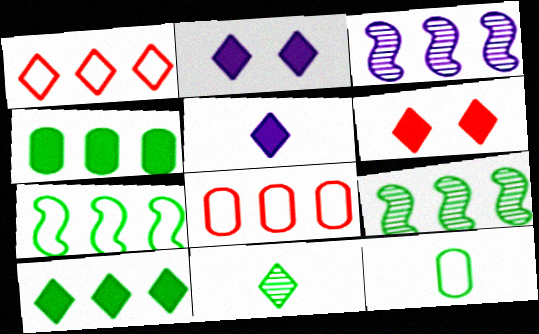[[1, 2, 11], 
[1, 3, 4], 
[3, 6, 12], 
[3, 8, 10], 
[5, 6, 10]]